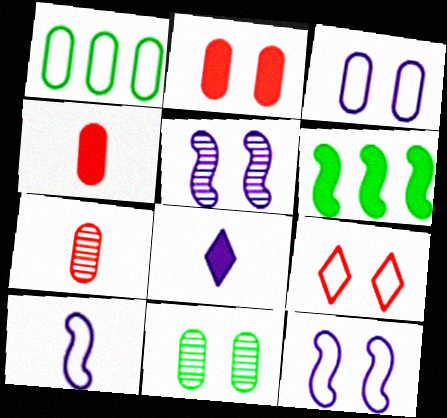[[1, 9, 10], 
[2, 3, 11], 
[2, 6, 8]]